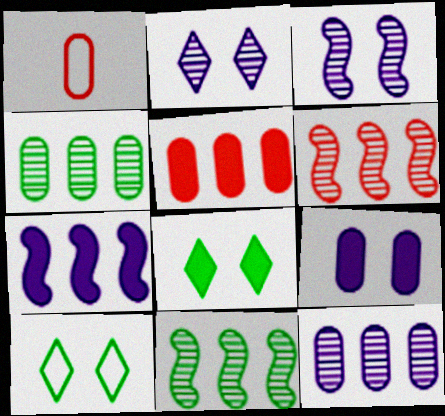[[1, 4, 9]]